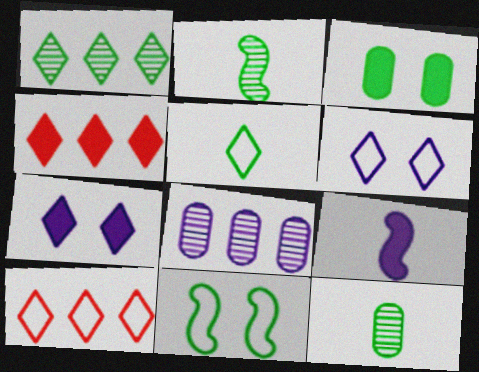[[3, 4, 9], 
[5, 6, 10], 
[6, 8, 9]]